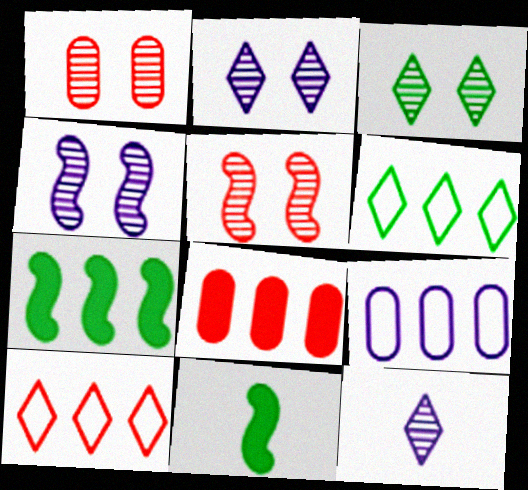[[1, 3, 4]]